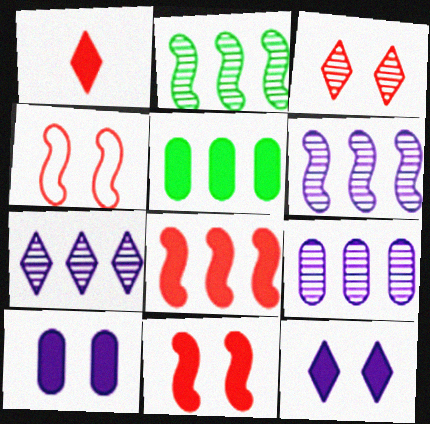[[6, 7, 9]]